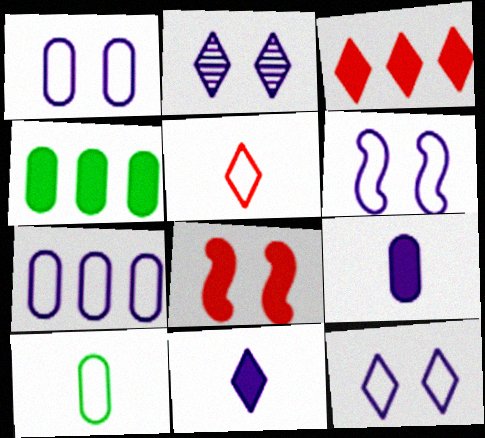[[1, 6, 12], 
[4, 8, 11]]